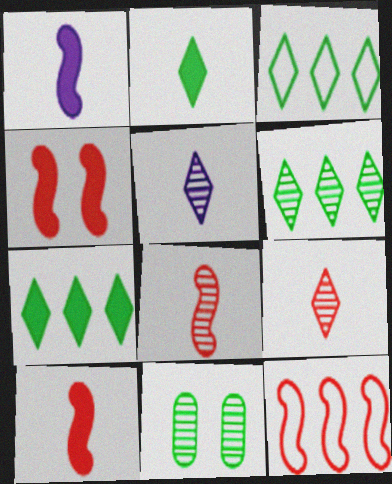[[3, 6, 7], 
[4, 8, 12]]